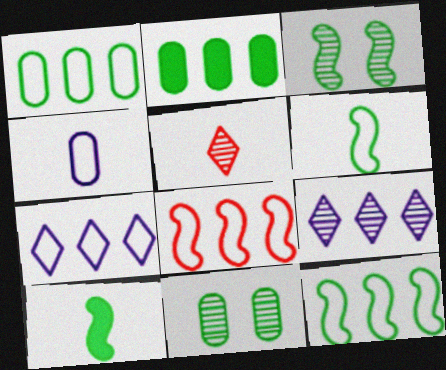[[1, 7, 8], 
[2, 8, 9], 
[3, 10, 12], 
[4, 5, 10]]